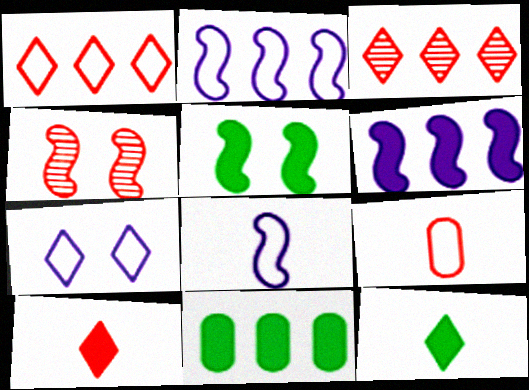[[2, 3, 11], 
[3, 7, 12], 
[5, 11, 12]]